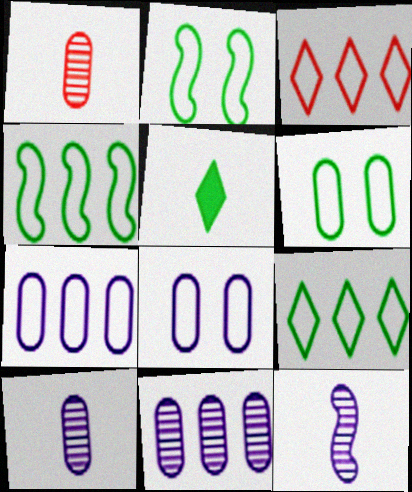[[3, 4, 7]]